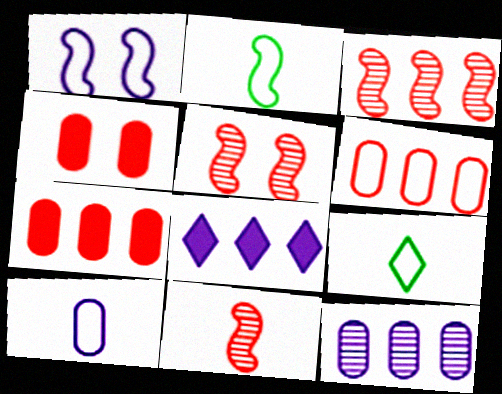[[1, 6, 9], 
[3, 5, 11]]